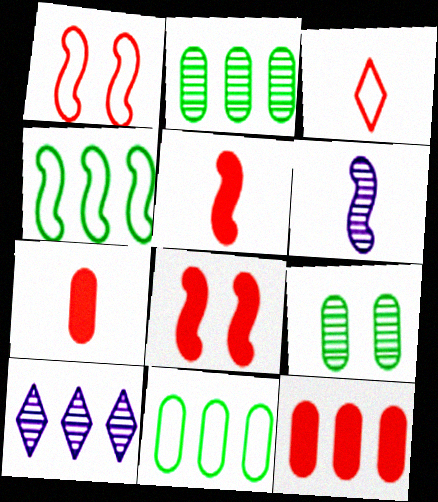[[4, 6, 8], 
[4, 10, 12]]